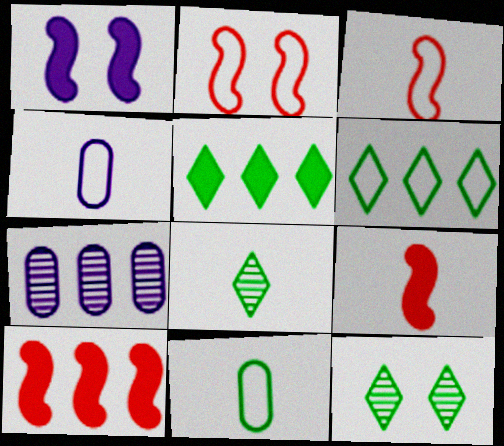[[2, 4, 6], 
[4, 8, 9], 
[4, 10, 12], 
[6, 7, 10]]